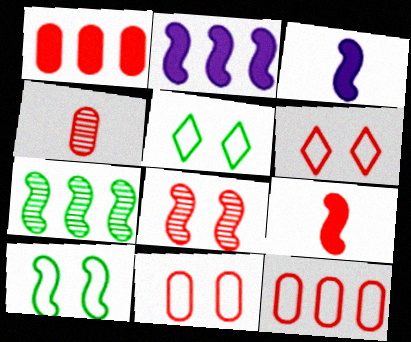[[1, 4, 11], 
[2, 4, 5]]